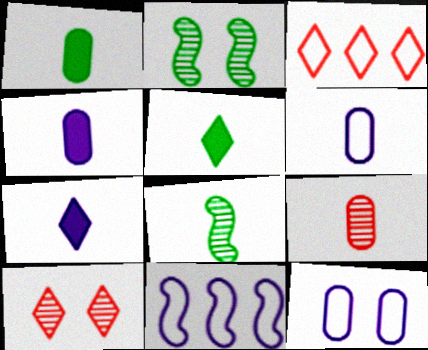[[1, 6, 9], 
[1, 10, 11], 
[2, 3, 4]]